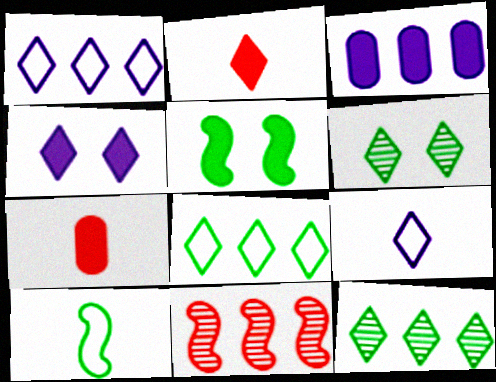[[1, 2, 6], 
[2, 3, 5], 
[3, 8, 11]]